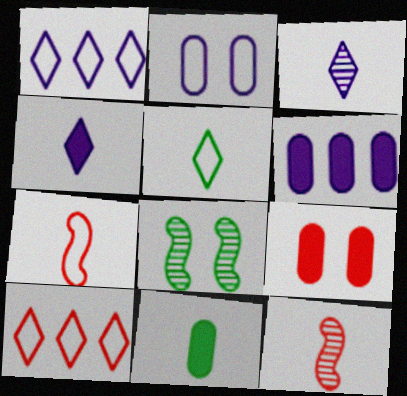[[3, 7, 11], 
[6, 9, 11], 
[9, 10, 12]]